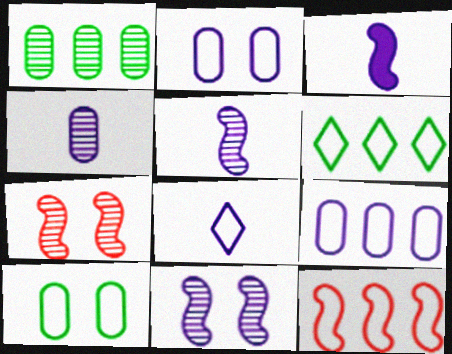[[3, 4, 8], 
[6, 9, 12], 
[8, 10, 12]]